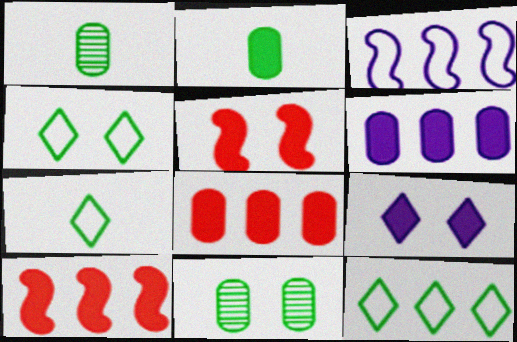[[2, 9, 10], 
[4, 7, 12]]